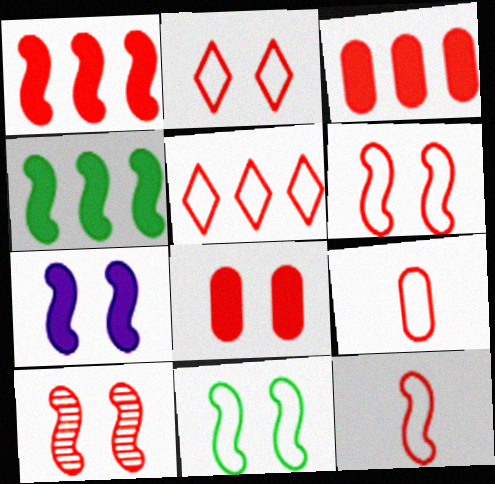[[1, 10, 12], 
[2, 8, 10], 
[5, 6, 9], 
[7, 10, 11]]